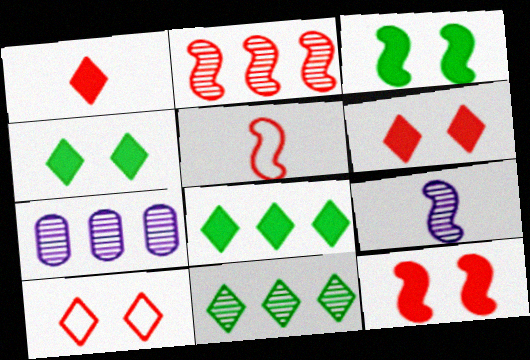[[2, 5, 12], 
[2, 7, 11], 
[4, 5, 7]]